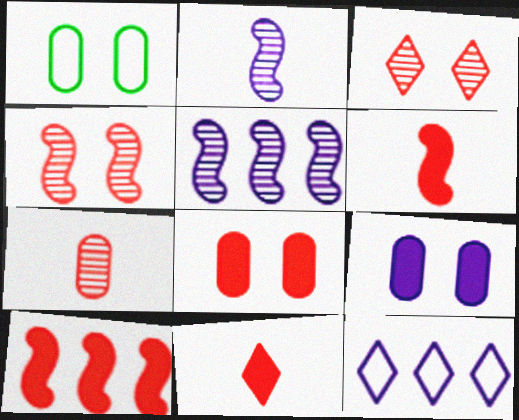[[1, 5, 11], 
[2, 9, 12], 
[8, 10, 11]]